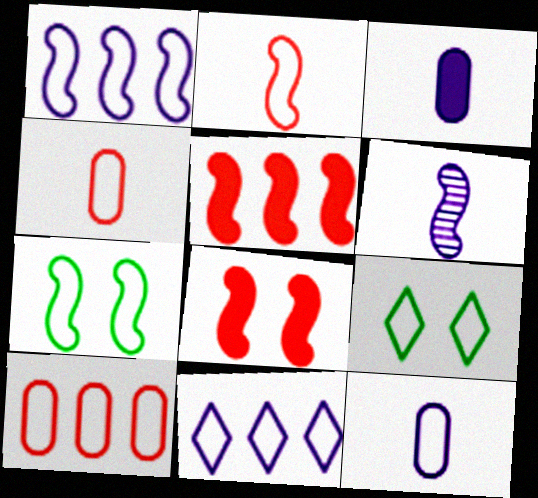[[1, 2, 7], 
[1, 4, 9], 
[4, 7, 11], 
[5, 6, 7]]